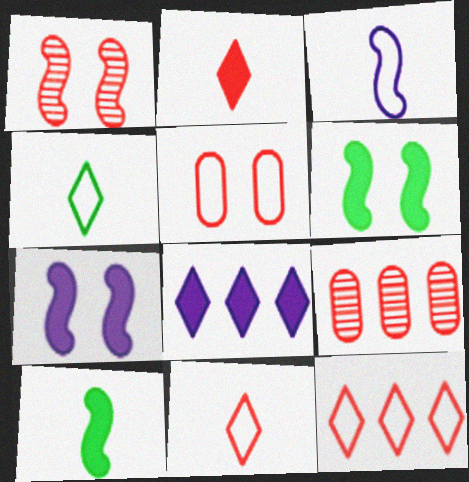[[4, 7, 9]]